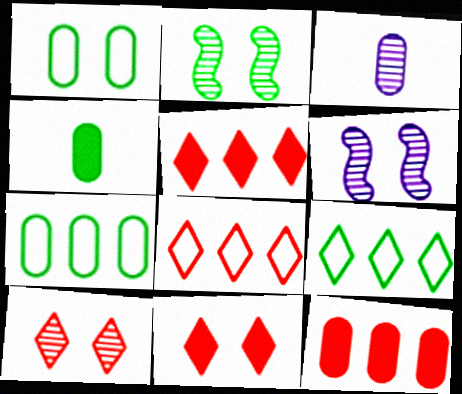[[1, 3, 12], 
[1, 6, 11], 
[2, 4, 9], 
[4, 6, 8]]